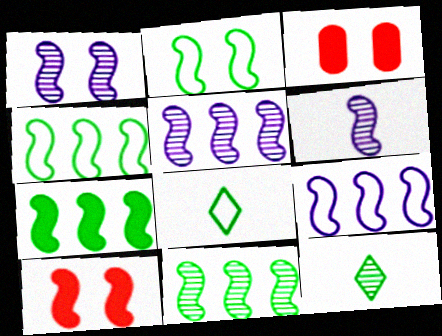[[1, 2, 10], 
[1, 5, 6], 
[3, 5, 8], 
[3, 9, 12], 
[4, 6, 10], 
[4, 7, 11]]